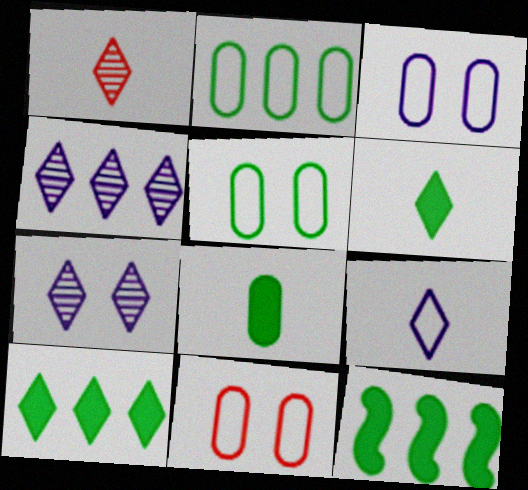[[1, 3, 12], 
[1, 6, 9], 
[3, 5, 11]]